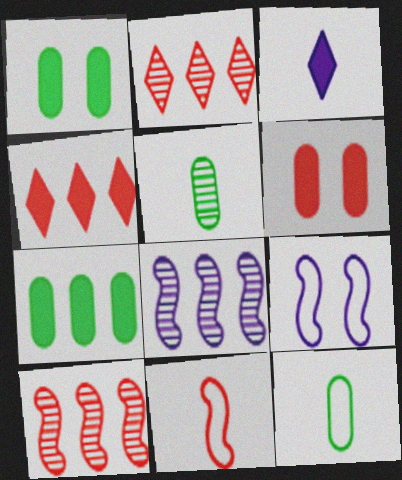[[2, 6, 11], 
[3, 5, 11], 
[4, 5, 9]]